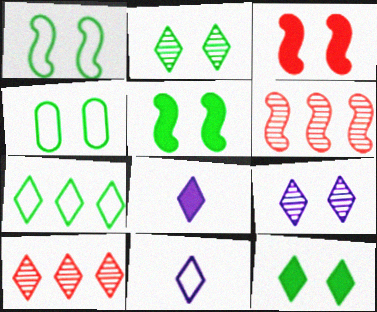[[2, 4, 5], 
[3, 4, 9], 
[4, 6, 8], 
[10, 11, 12]]